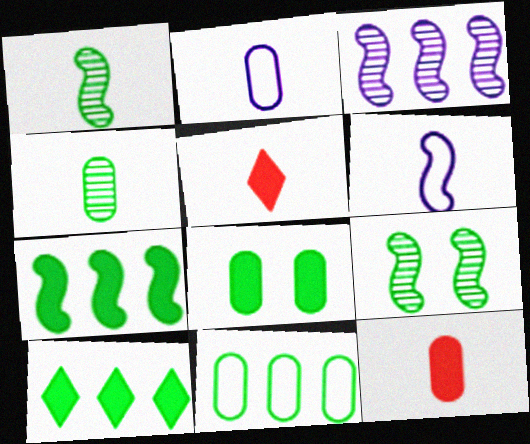[[1, 2, 5], 
[2, 4, 12], 
[4, 5, 6], 
[4, 8, 11]]